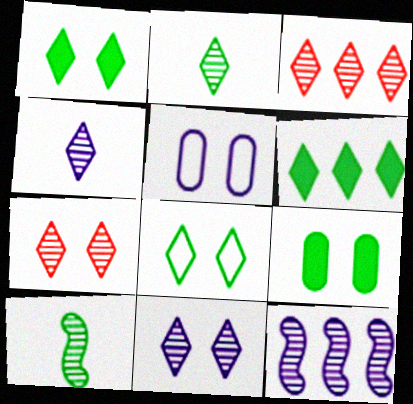[[2, 3, 11], 
[2, 6, 8]]